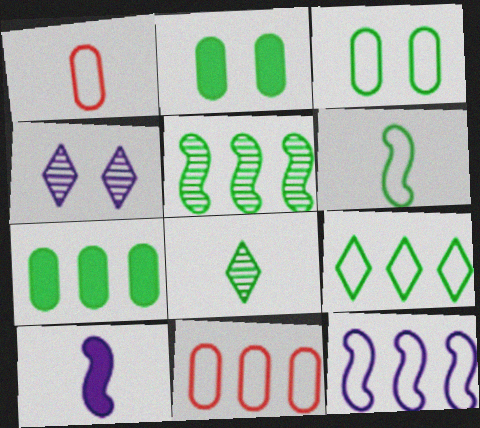[[1, 8, 10], 
[3, 6, 9], 
[5, 7, 9], 
[9, 11, 12]]